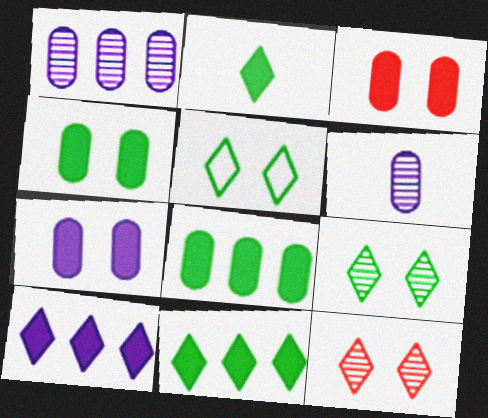[[3, 4, 7]]